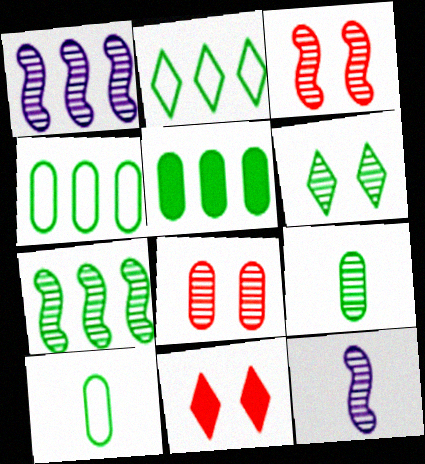[[1, 10, 11], 
[2, 5, 7], 
[3, 7, 12], 
[4, 11, 12], 
[6, 7, 9]]